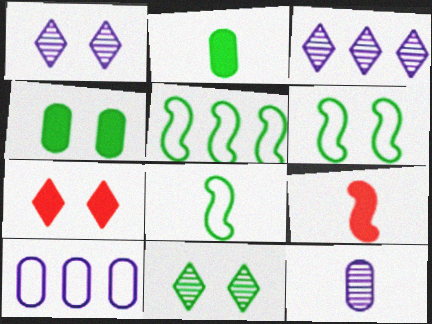[[2, 5, 11], 
[4, 6, 11], 
[5, 6, 8], 
[5, 7, 12], 
[9, 10, 11]]